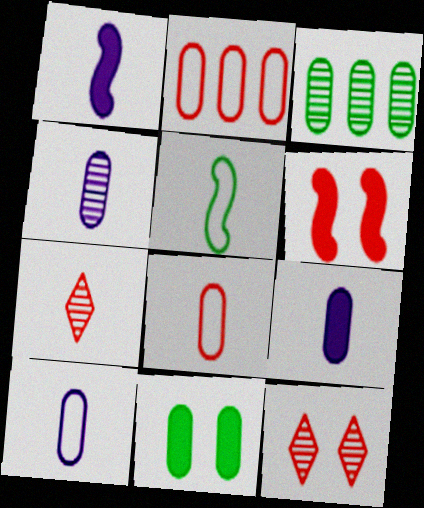[[2, 4, 11], 
[2, 6, 7], 
[4, 9, 10], 
[5, 7, 9]]